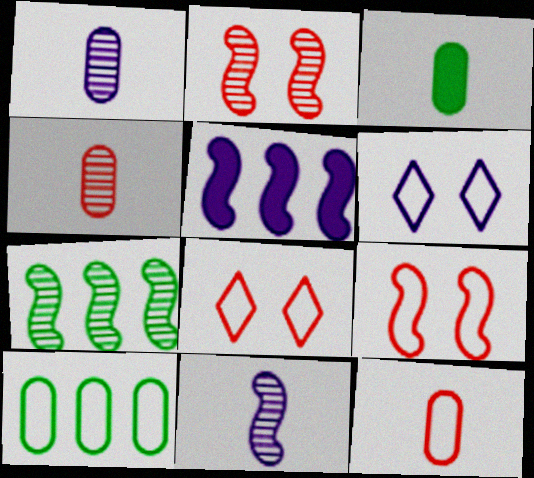[[1, 3, 12], 
[1, 5, 6], 
[2, 7, 11]]